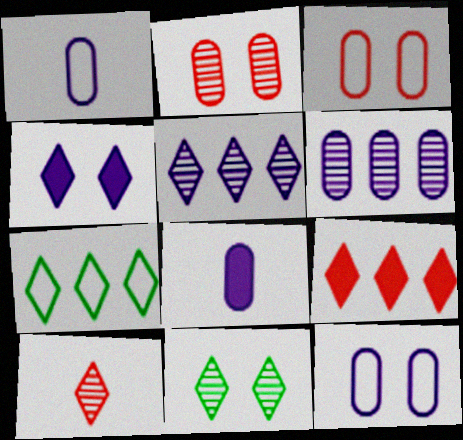[[4, 7, 10], 
[5, 7, 9], 
[5, 10, 11], 
[6, 8, 12]]